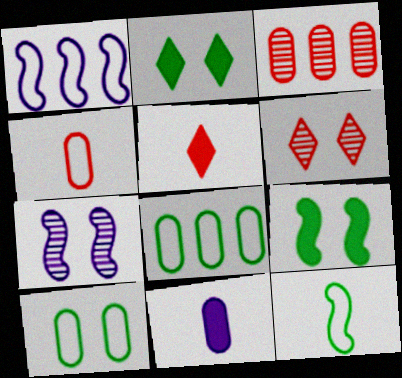[[3, 10, 11], 
[5, 7, 8]]